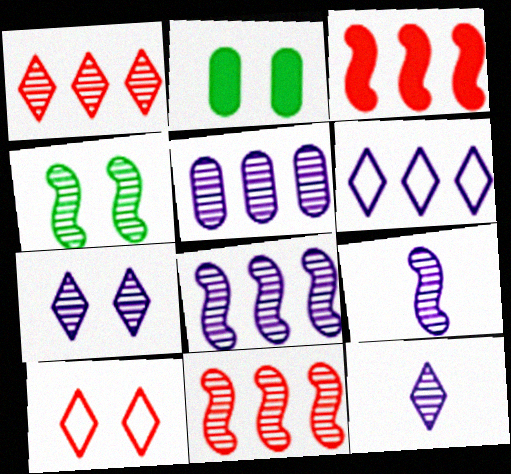[[4, 9, 11], 
[5, 7, 9]]